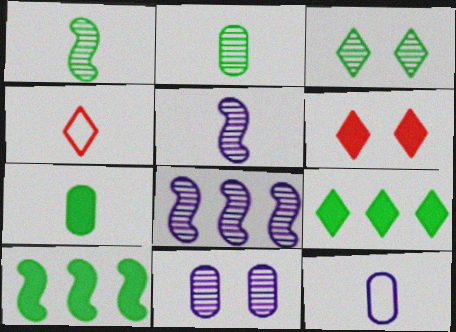[[4, 5, 7], 
[4, 10, 11]]